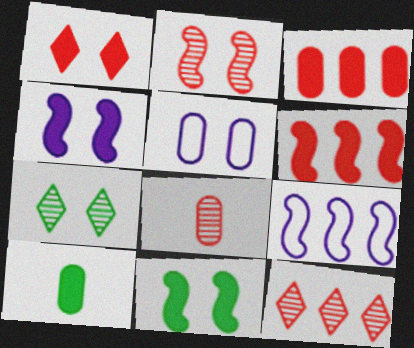[[2, 8, 12]]